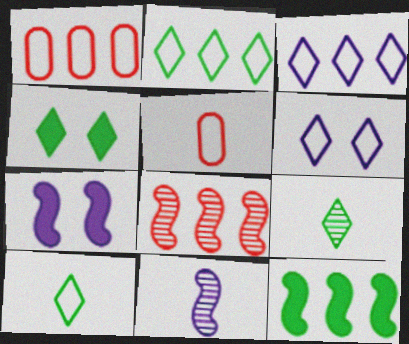[[1, 4, 11], 
[1, 7, 9], 
[2, 4, 9]]